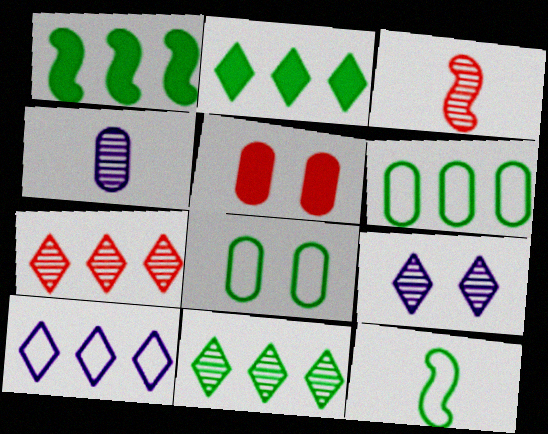[[1, 6, 11], 
[2, 7, 10], 
[4, 5, 6]]